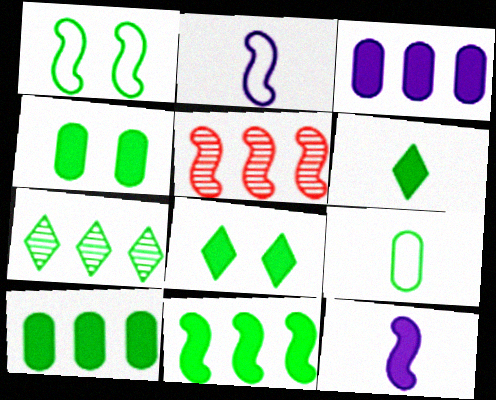[[1, 5, 12], 
[4, 6, 11]]